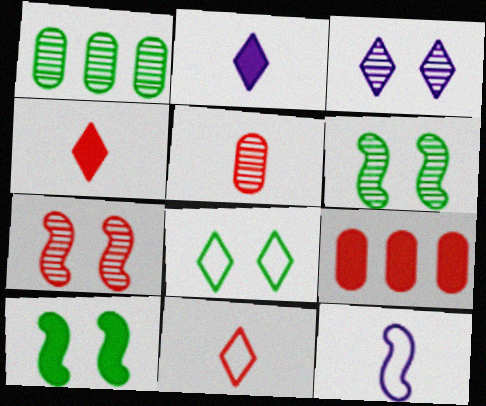[[2, 9, 10], 
[7, 9, 11]]